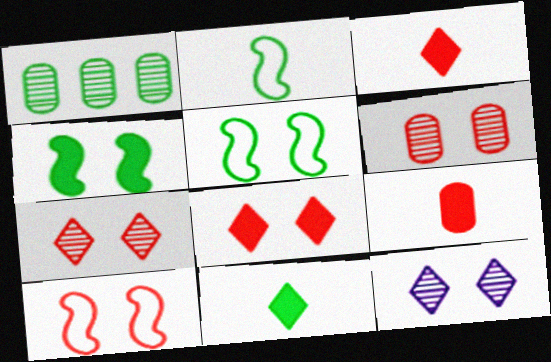[[1, 5, 11], 
[6, 8, 10]]